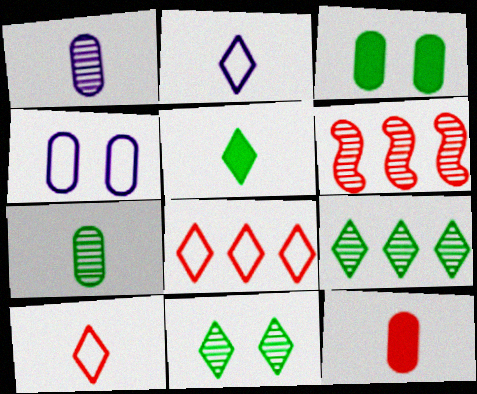[[1, 6, 11], 
[2, 3, 6], 
[4, 5, 6]]